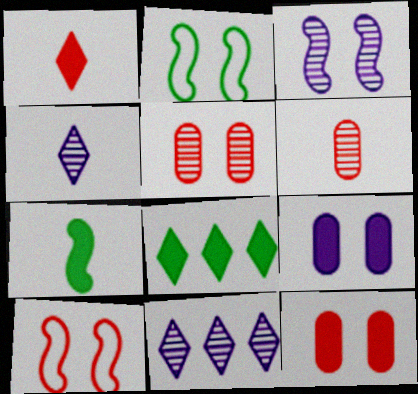[]